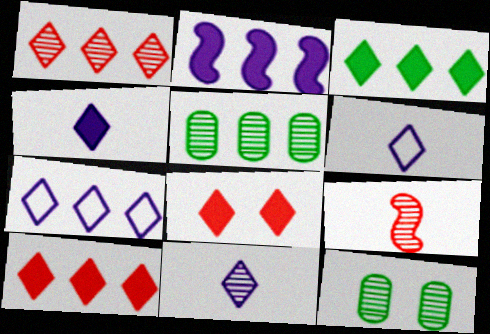[[1, 3, 7], 
[3, 4, 8], 
[4, 6, 11]]